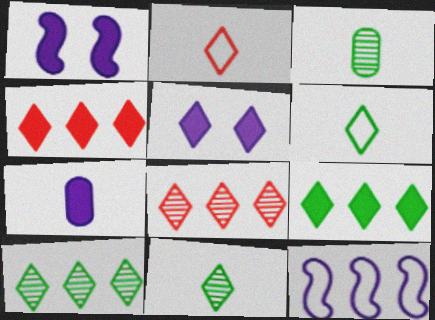[[2, 5, 10], 
[5, 6, 8]]